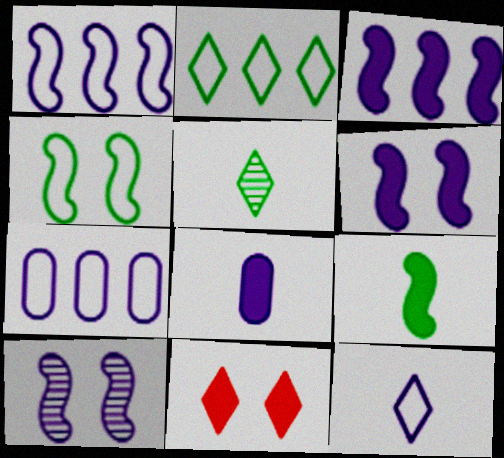[]